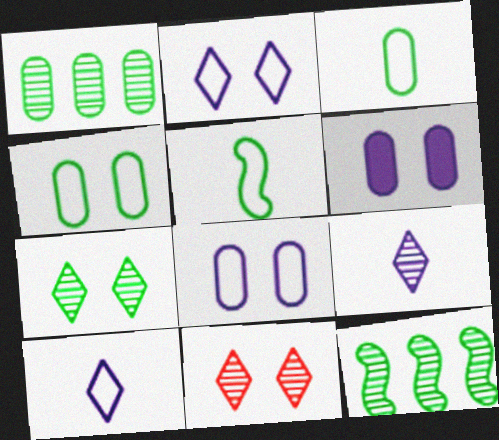[]